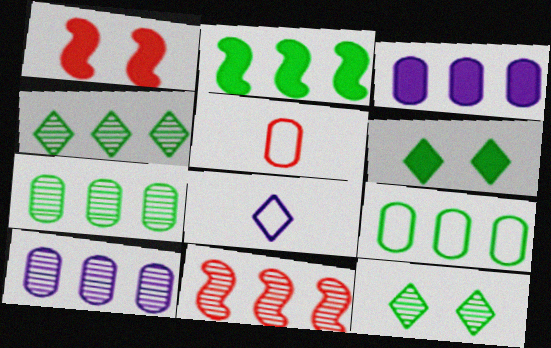[[1, 7, 8], 
[2, 4, 9], 
[4, 10, 11]]